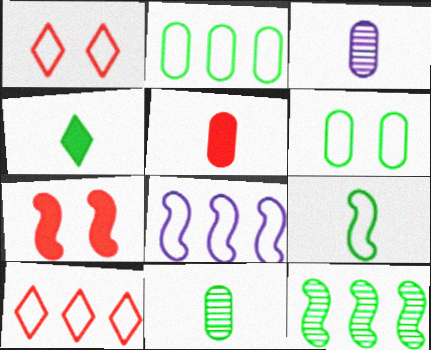[[2, 8, 10], 
[4, 6, 12], 
[4, 9, 11]]